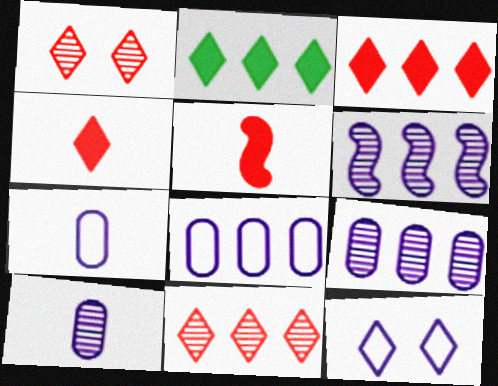[]